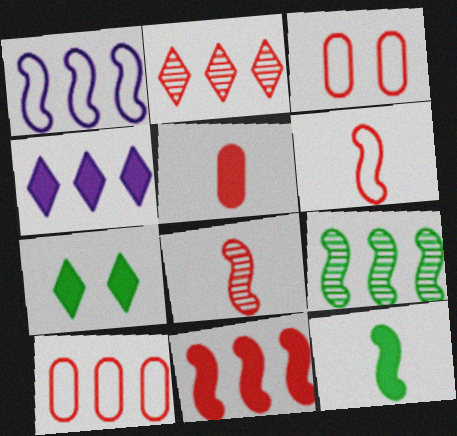[[1, 9, 11], 
[2, 10, 11], 
[4, 9, 10]]